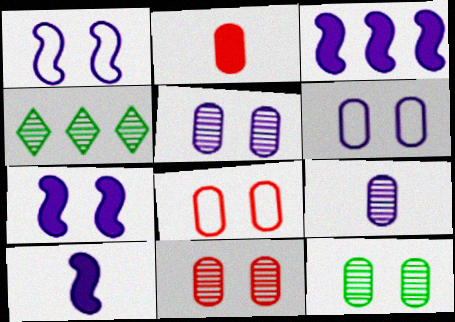[[1, 2, 4], 
[3, 7, 10], 
[4, 8, 10], 
[5, 11, 12]]